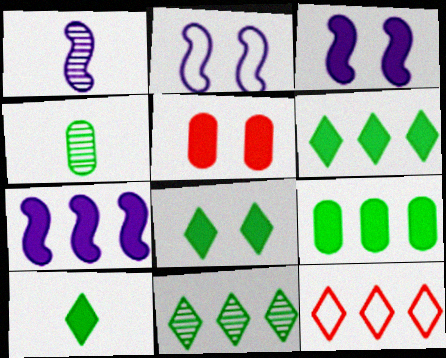[[1, 2, 7], 
[3, 4, 12], 
[3, 5, 8], 
[5, 7, 10], 
[6, 8, 10]]